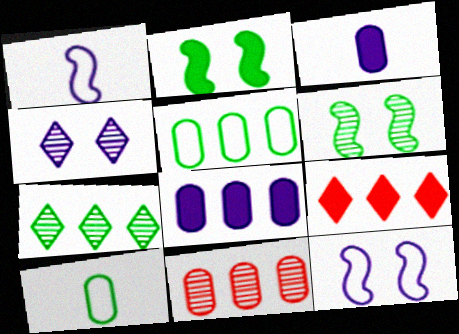[[1, 4, 8], 
[2, 3, 9], 
[2, 7, 10], 
[5, 8, 11]]